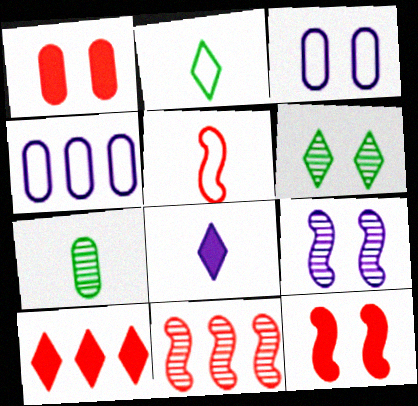[[1, 4, 7], 
[3, 6, 12], 
[4, 8, 9], 
[5, 7, 8], 
[5, 11, 12]]